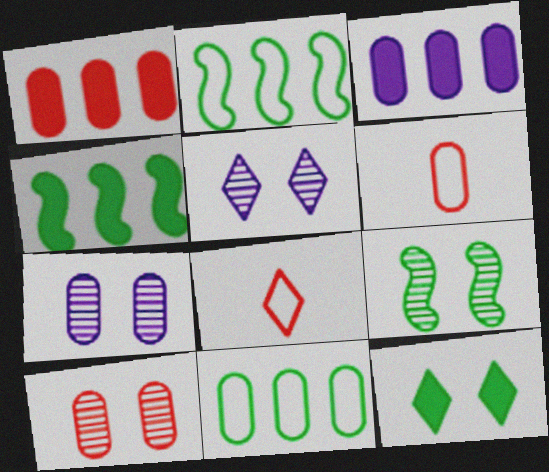[[1, 6, 10], 
[3, 8, 9], 
[4, 5, 6], 
[4, 7, 8], 
[5, 9, 10]]